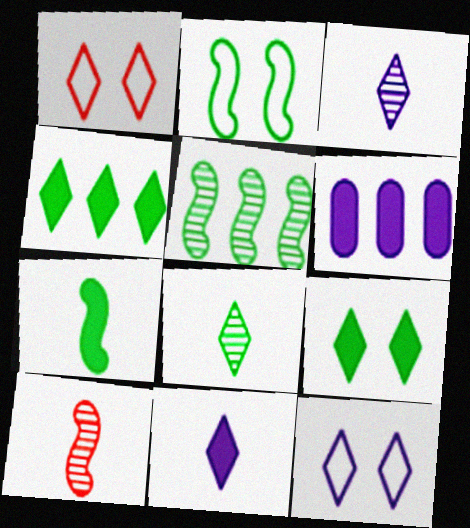[[1, 3, 4], 
[2, 5, 7]]